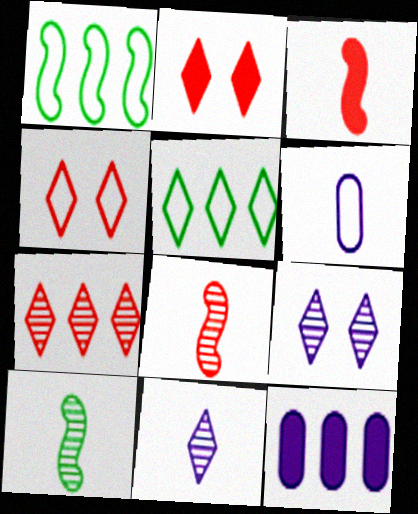[[1, 4, 6], 
[1, 7, 12], 
[2, 5, 11], 
[4, 10, 12]]